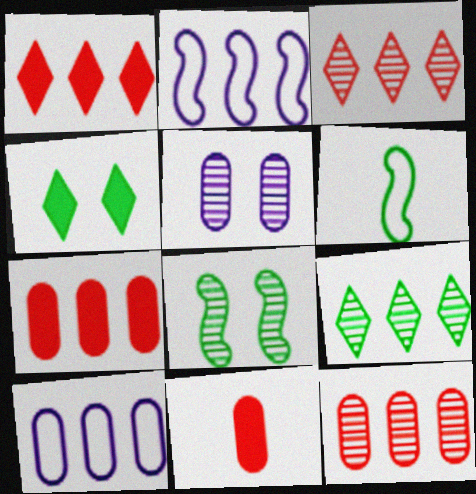[[1, 5, 6], 
[2, 7, 9]]